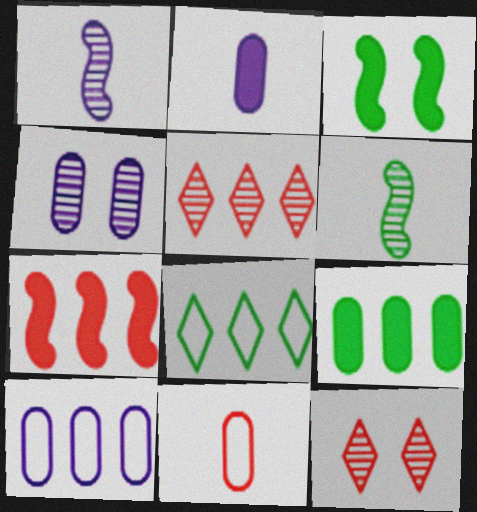[[2, 4, 10], 
[4, 5, 6], 
[4, 9, 11], 
[7, 11, 12]]